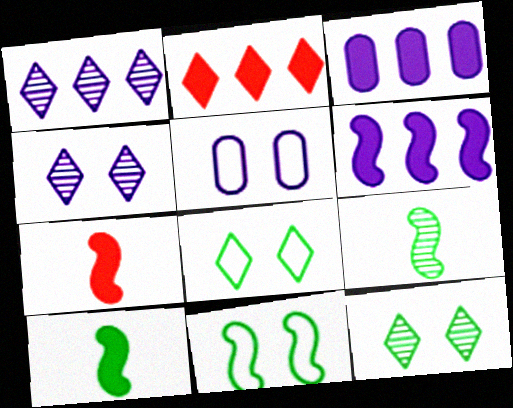[[2, 5, 9]]